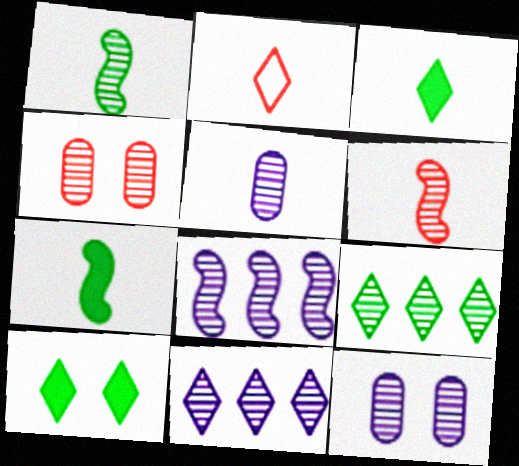[[1, 4, 11], 
[2, 5, 7], 
[2, 10, 11], 
[6, 9, 12]]